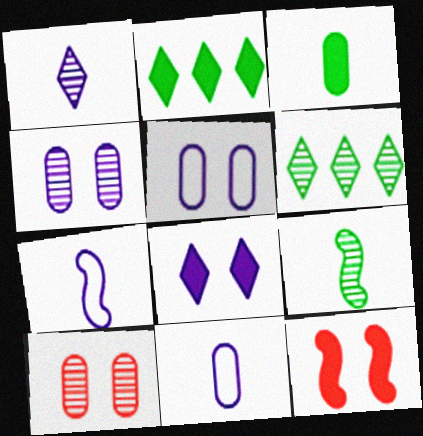[[2, 7, 10], 
[6, 11, 12]]